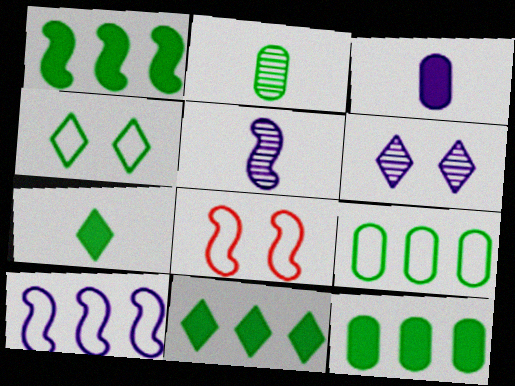[[1, 2, 4], 
[1, 5, 8], 
[1, 11, 12], 
[3, 6, 10]]